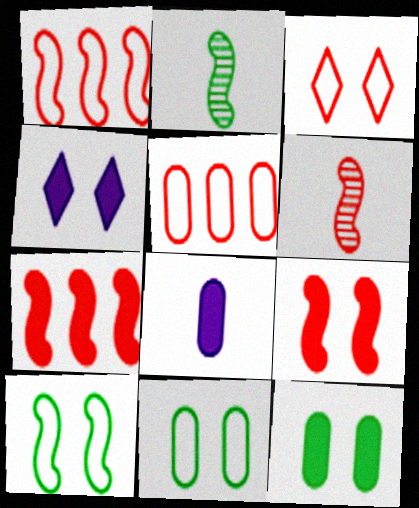[[1, 6, 9], 
[2, 4, 5], 
[4, 9, 12]]